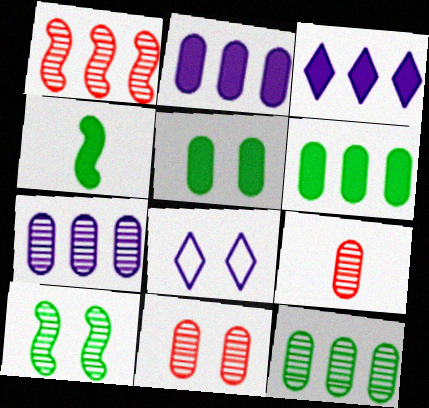[]